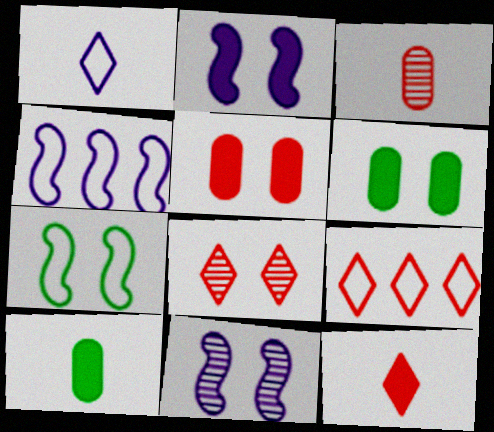[[4, 8, 10], 
[8, 9, 12], 
[9, 10, 11]]